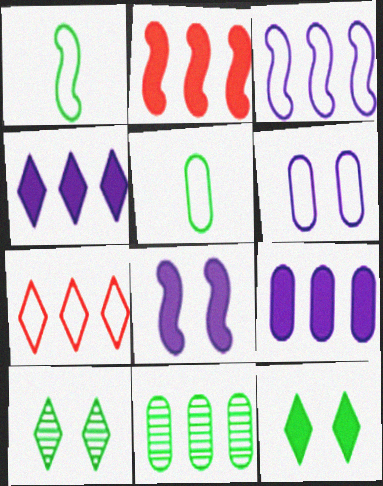[[1, 6, 7], 
[1, 11, 12]]